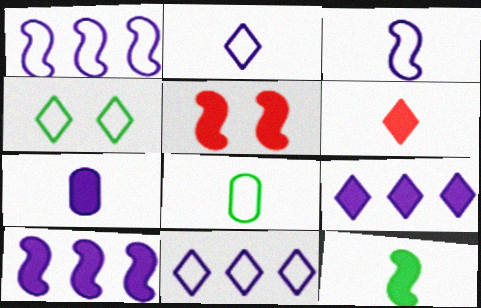[[5, 10, 12], 
[6, 7, 12]]